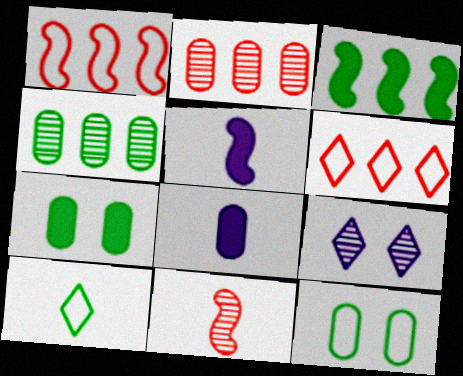[[2, 8, 12], 
[4, 9, 11], 
[8, 10, 11]]